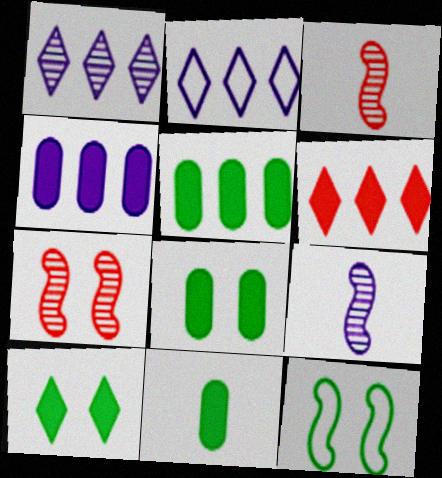[[2, 3, 8], 
[2, 7, 11], 
[5, 8, 11]]